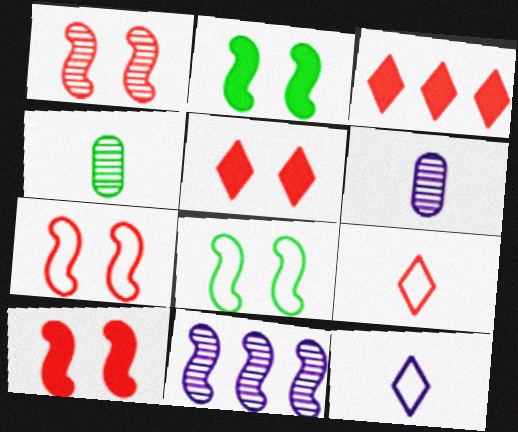[[1, 7, 10], 
[3, 6, 8]]